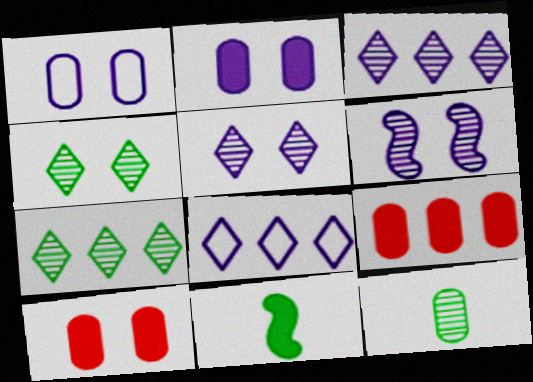[[1, 9, 12]]